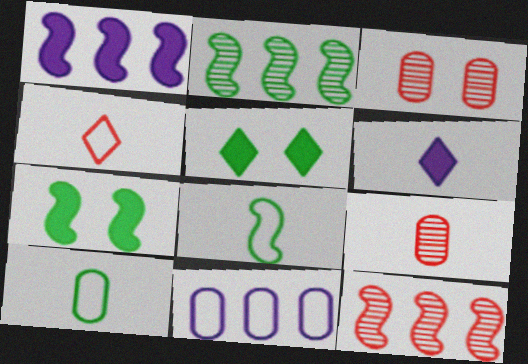[[2, 5, 10], 
[2, 7, 8], 
[6, 8, 9]]